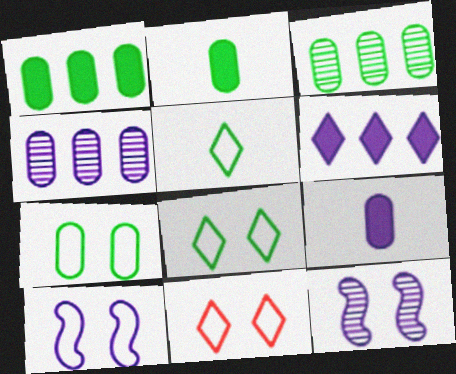[[2, 3, 7], 
[7, 10, 11]]